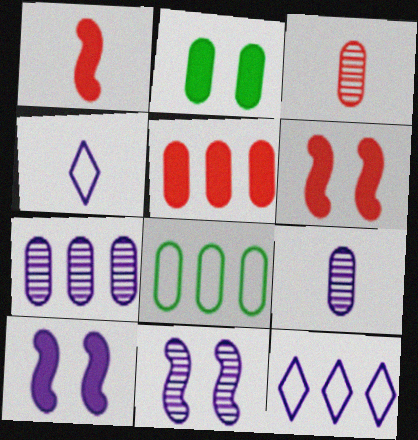[[4, 7, 10], 
[5, 7, 8], 
[9, 10, 12]]